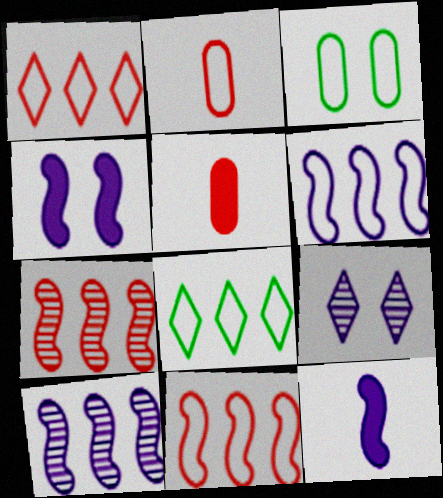[]